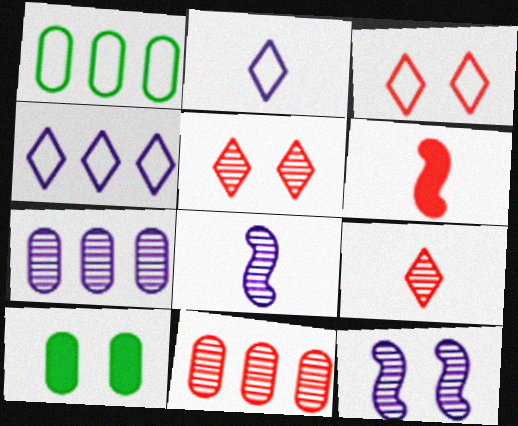[[3, 6, 11], 
[3, 10, 12]]